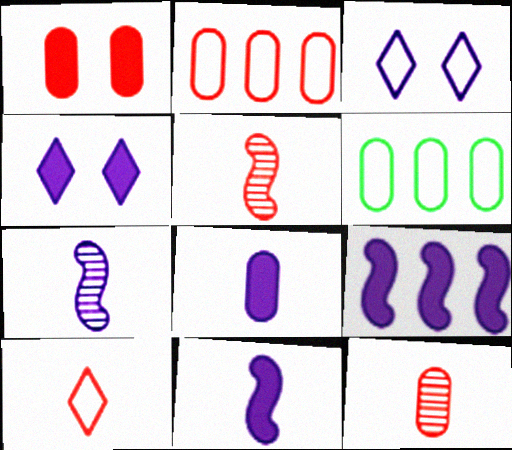[[1, 2, 12], 
[4, 5, 6], 
[4, 8, 9]]